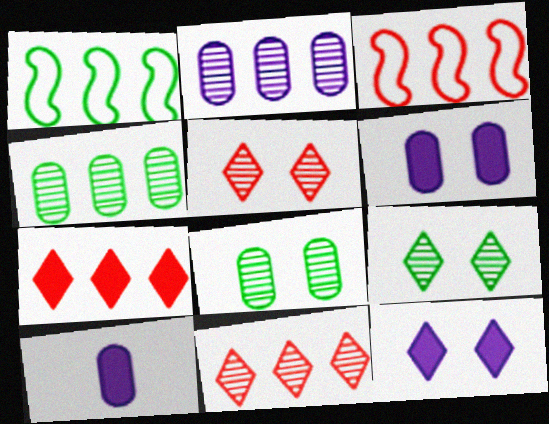[[1, 2, 7], 
[1, 5, 10], 
[3, 9, 10]]